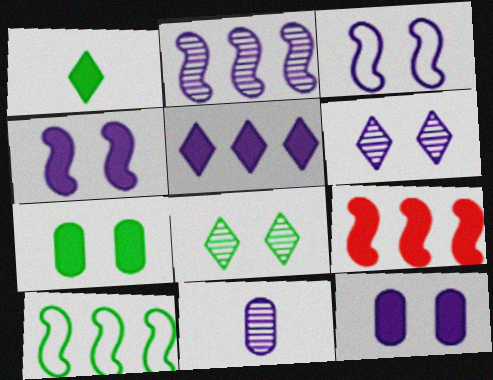[[1, 9, 12], 
[2, 6, 11], 
[2, 9, 10], 
[3, 5, 11], 
[3, 6, 12]]